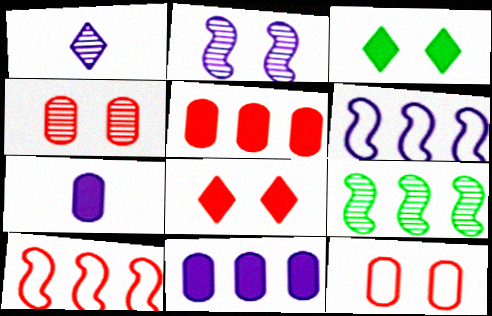[[1, 4, 9], 
[2, 3, 12]]